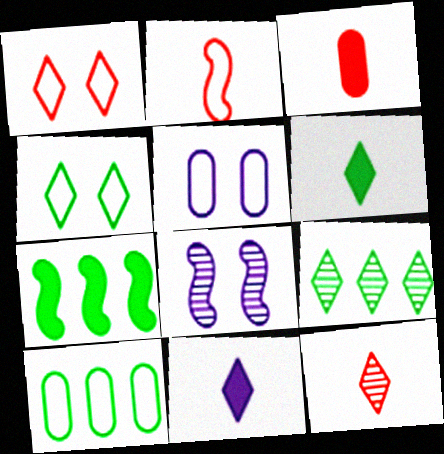[[1, 9, 11], 
[2, 3, 12], 
[2, 7, 8], 
[4, 6, 9], 
[5, 7, 12], 
[7, 9, 10]]